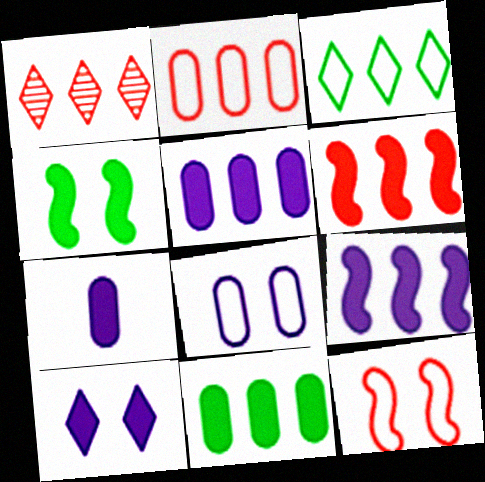[[1, 2, 6], 
[7, 9, 10]]